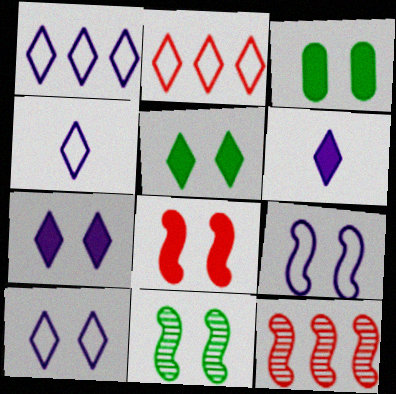[[1, 4, 10], 
[3, 4, 12], 
[3, 7, 8], 
[8, 9, 11]]